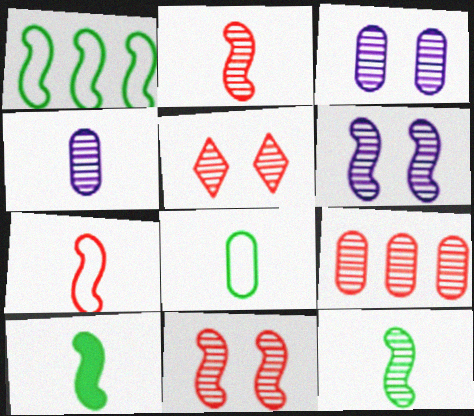[[2, 5, 9]]